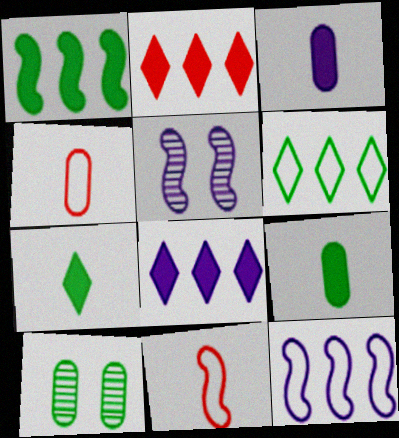[[1, 5, 11], 
[8, 10, 11]]